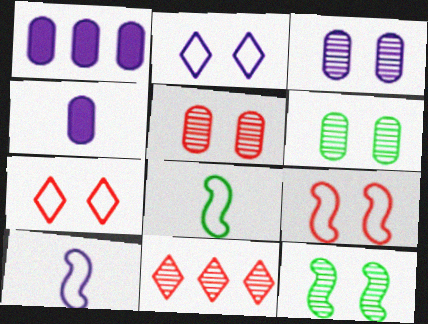[[3, 5, 6]]